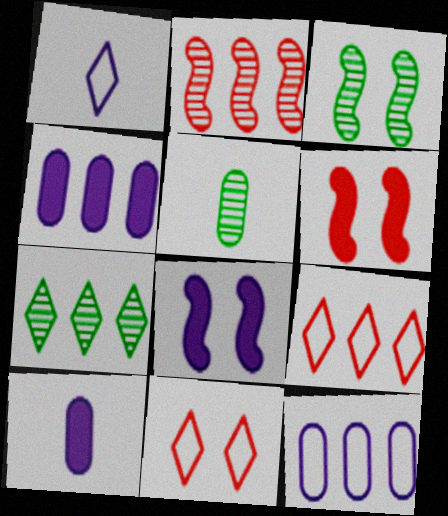[[3, 5, 7], 
[3, 9, 10], 
[5, 8, 9]]